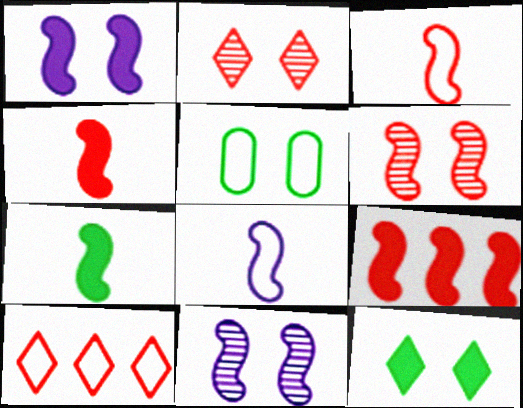[[1, 2, 5], 
[1, 7, 9], 
[3, 6, 9], 
[5, 8, 10]]